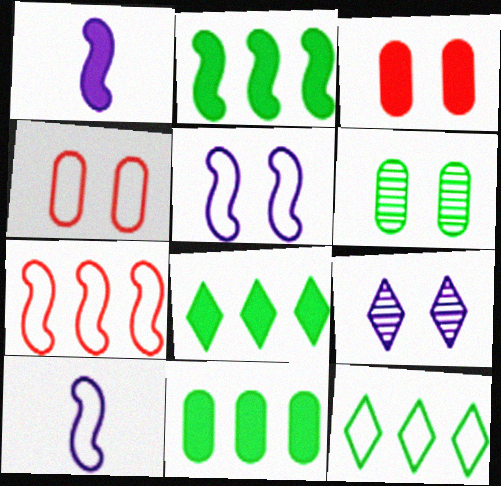[[1, 3, 8], 
[2, 8, 11], 
[4, 10, 12]]